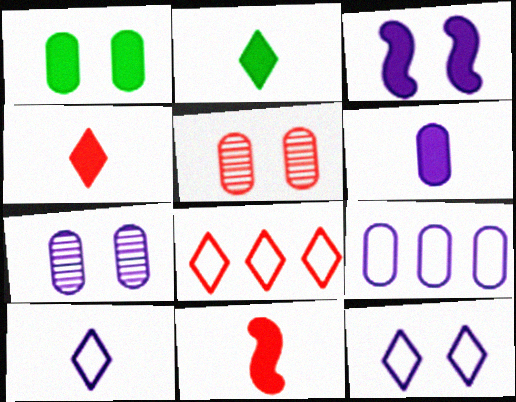[[2, 6, 11], 
[3, 7, 12], 
[5, 8, 11], 
[6, 7, 9]]